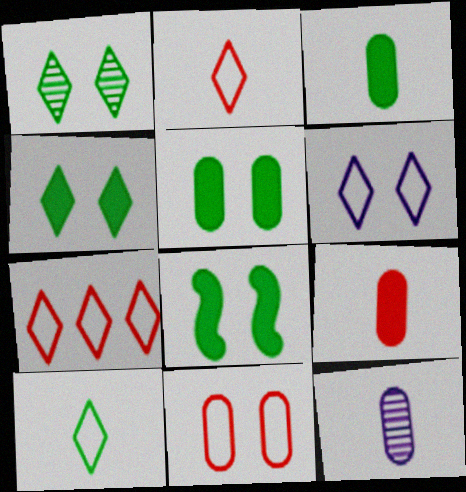[[4, 5, 8], 
[6, 7, 10], 
[7, 8, 12]]